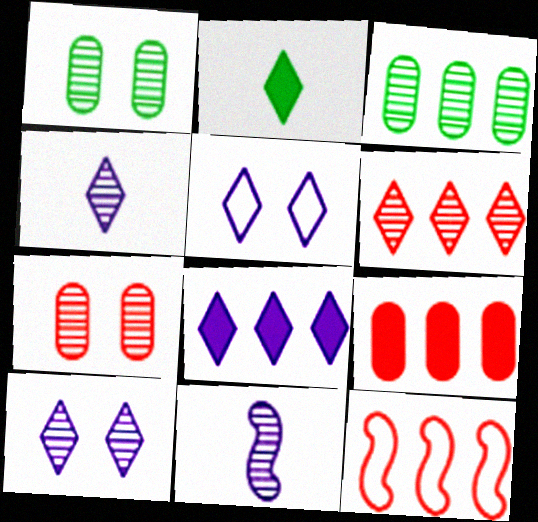[[1, 6, 11], 
[2, 5, 6], 
[3, 8, 12], 
[4, 5, 8], 
[6, 9, 12]]